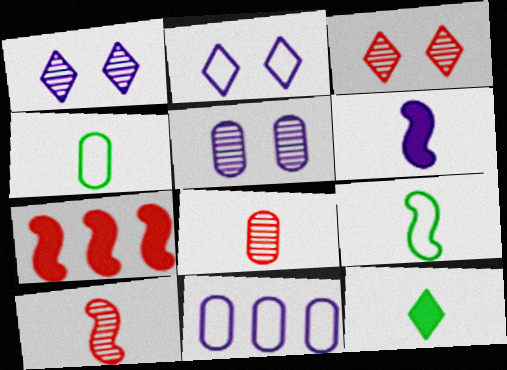[[1, 4, 7], 
[1, 6, 11], 
[6, 9, 10]]